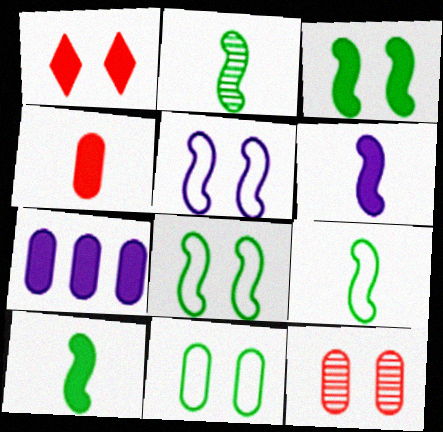[[1, 7, 10], 
[2, 9, 10]]